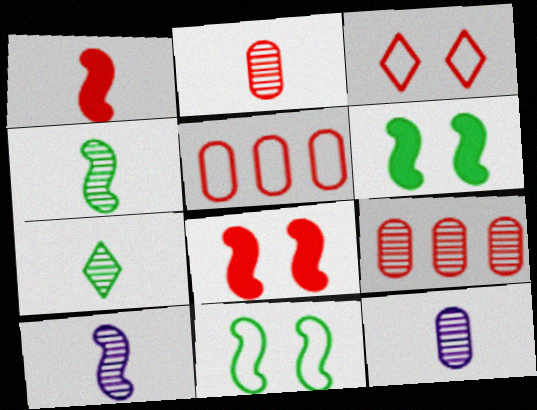[[1, 3, 9], 
[2, 7, 10]]